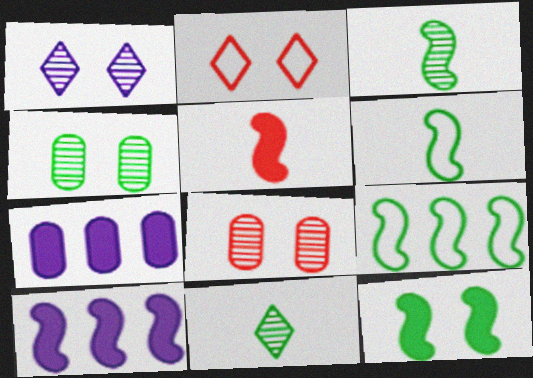[[2, 3, 7], 
[3, 9, 12], 
[5, 10, 12]]